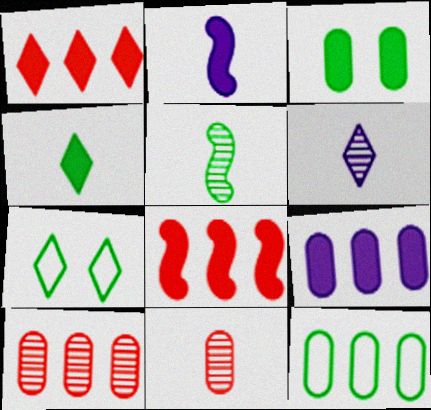[[1, 2, 3], 
[1, 6, 7], 
[2, 7, 10], 
[5, 6, 11], 
[9, 10, 12]]